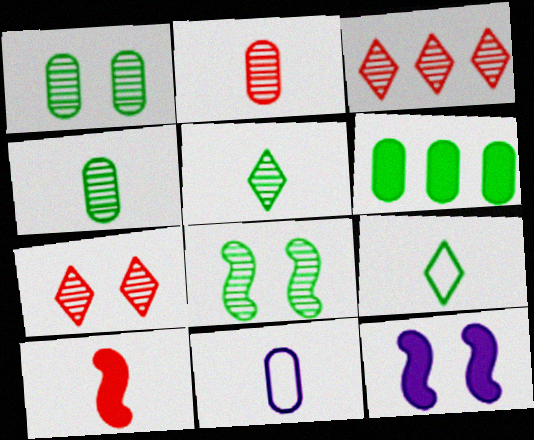[[5, 10, 11], 
[6, 8, 9]]